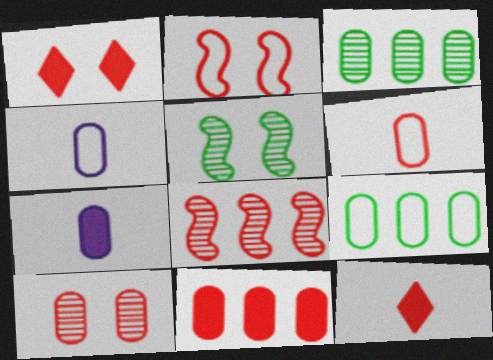[[1, 2, 10], 
[1, 6, 8], 
[6, 10, 11], 
[7, 9, 10]]